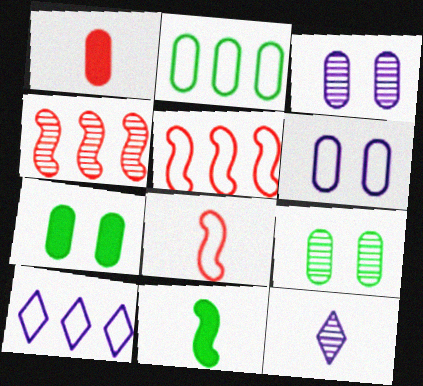[[1, 2, 3], 
[2, 5, 10], 
[4, 9, 12], 
[5, 7, 12]]